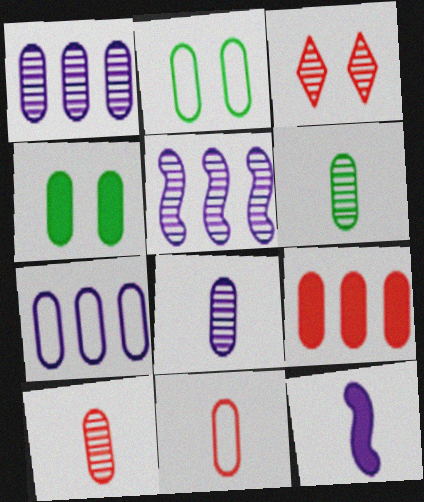[[1, 4, 11], 
[2, 7, 11], 
[2, 8, 9], 
[3, 5, 6], 
[4, 7, 10], 
[6, 8, 10]]